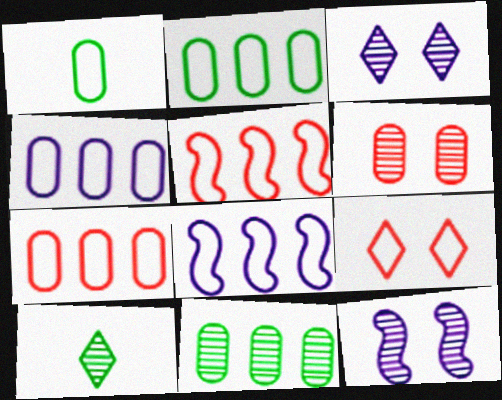[[1, 8, 9], 
[2, 4, 7]]